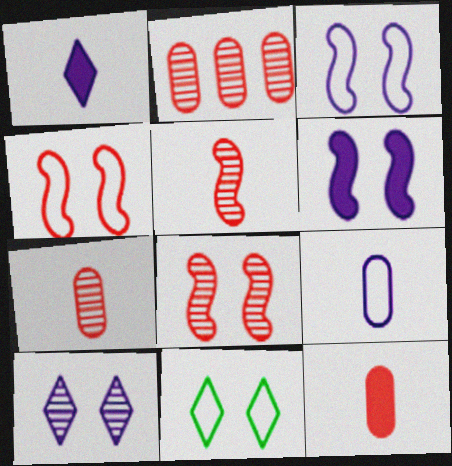[]